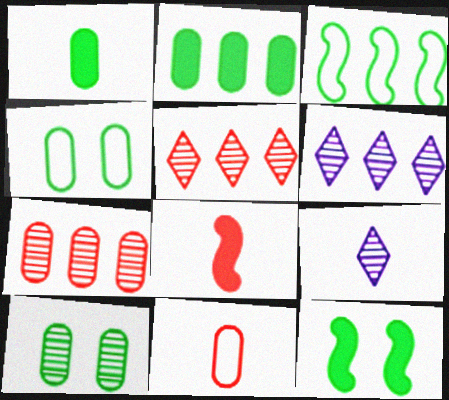[[4, 6, 8], 
[6, 11, 12]]